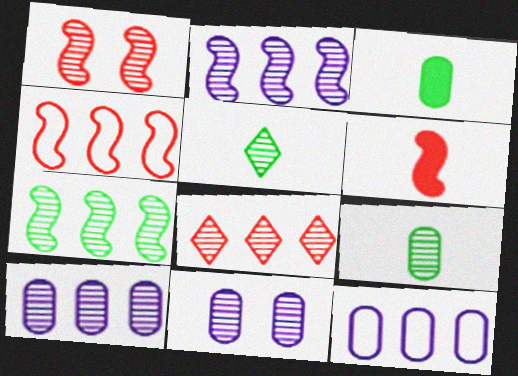[[1, 4, 6], 
[1, 5, 10], 
[7, 8, 10]]